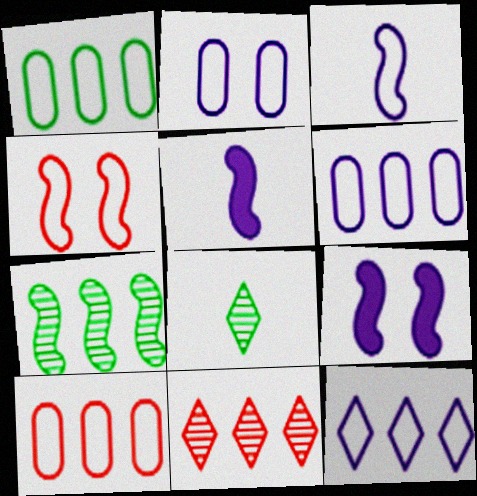[[1, 6, 10], 
[2, 3, 12], 
[4, 5, 7], 
[8, 9, 10]]